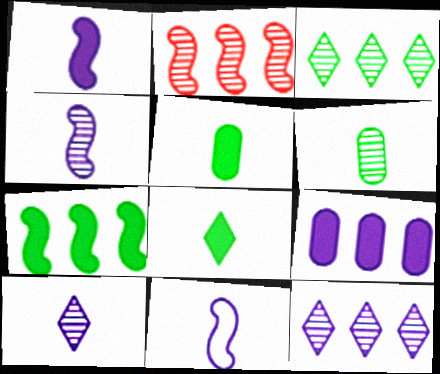[[1, 4, 11]]